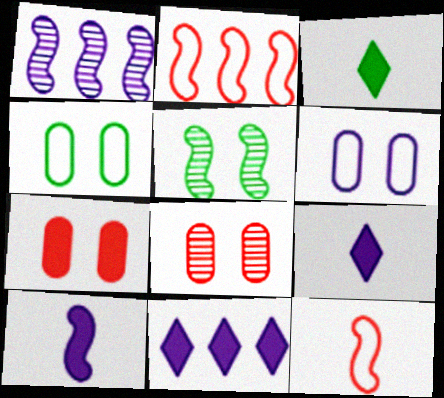[[1, 6, 9], 
[2, 5, 10]]